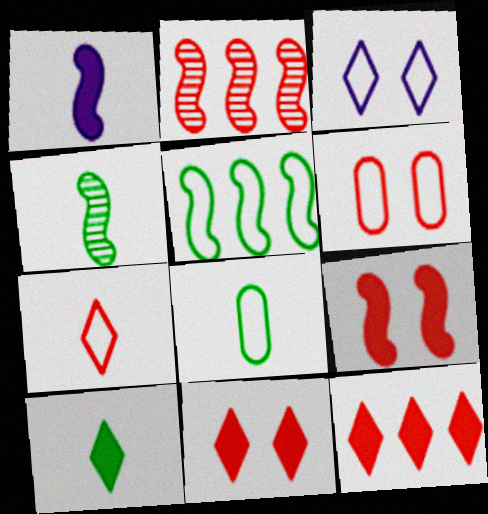[[4, 8, 10]]